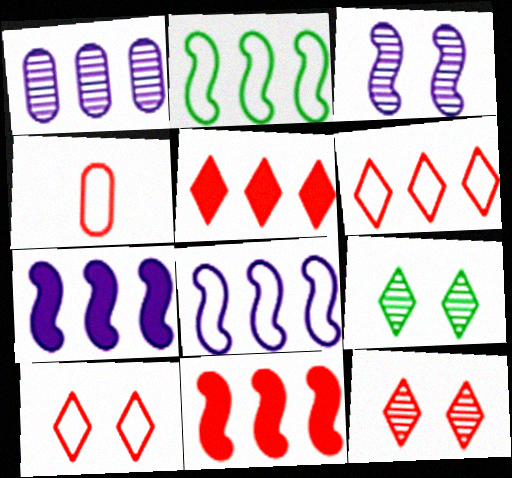[[1, 2, 5], 
[4, 7, 9], 
[4, 11, 12]]